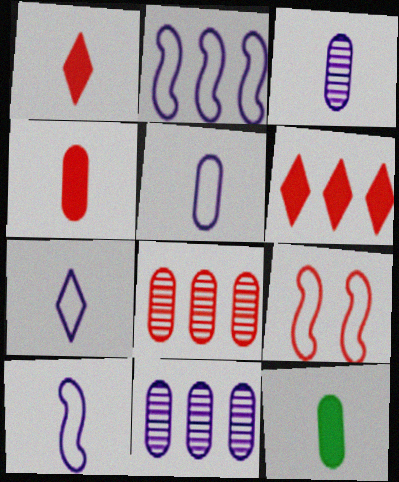[[1, 8, 9], 
[5, 7, 10]]